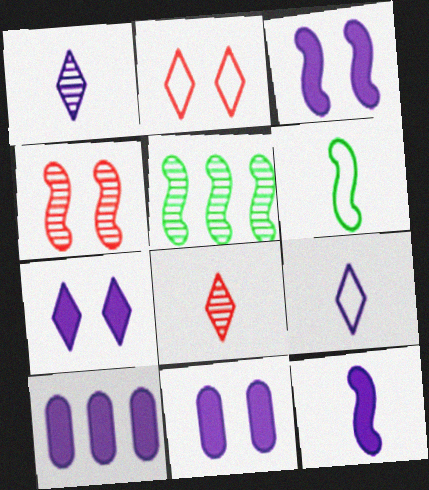[[3, 7, 11], 
[7, 10, 12]]